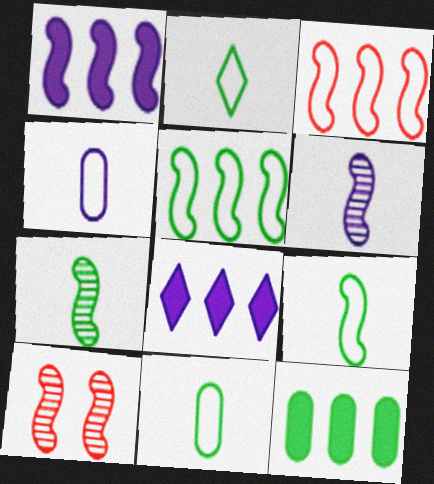[[1, 9, 10], 
[2, 9, 11], 
[8, 10, 11]]